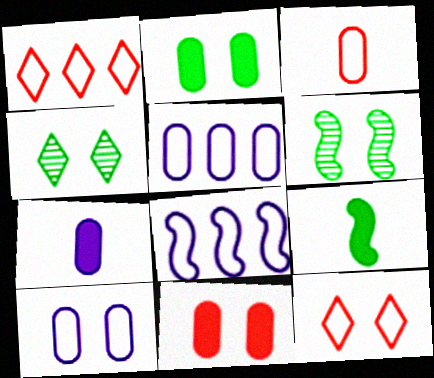[[1, 6, 7]]